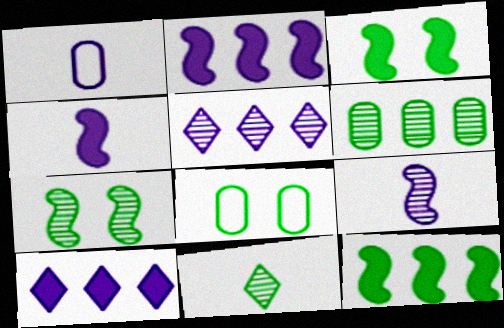[[6, 7, 11], 
[8, 11, 12]]